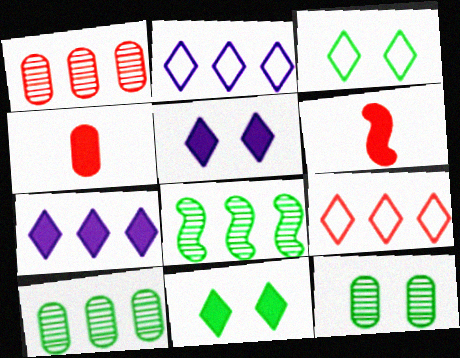[[2, 6, 12]]